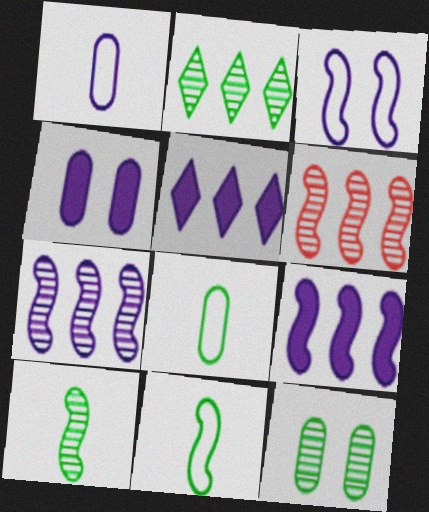[[2, 10, 12]]